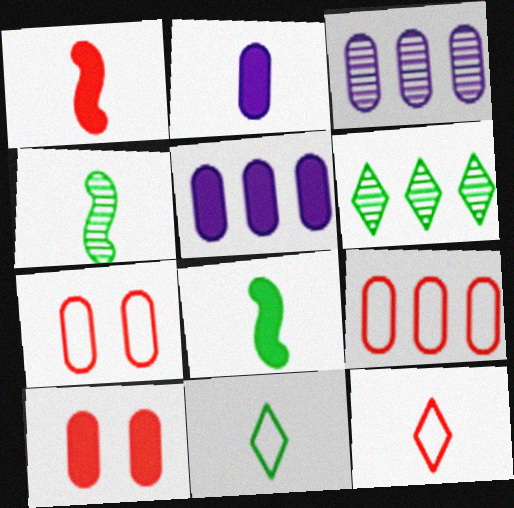[[2, 4, 12]]